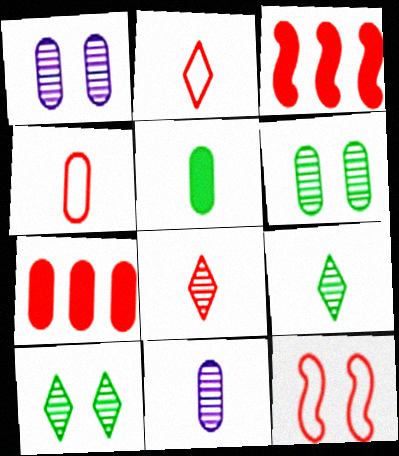[[4, 5, 11], 
[7, 8, 12]]